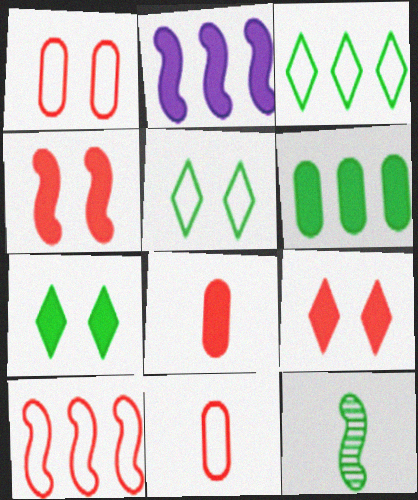[[2, 7, 8], 
[5, 6, 12]]